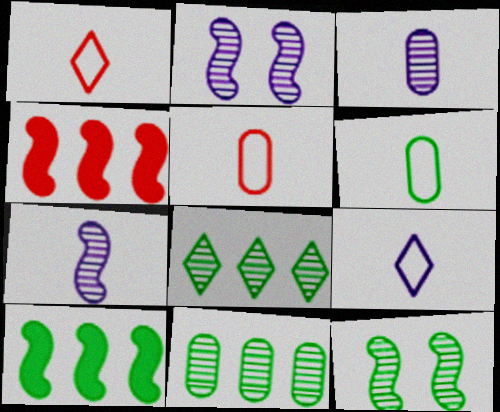[]